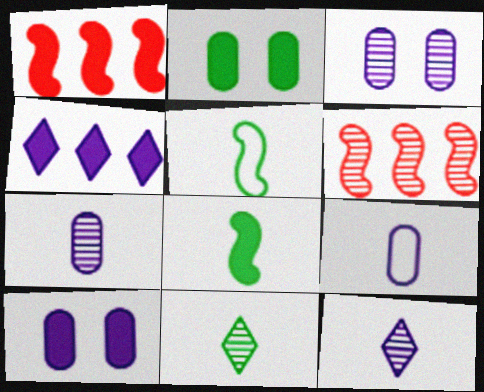[[3, 6, 11]]